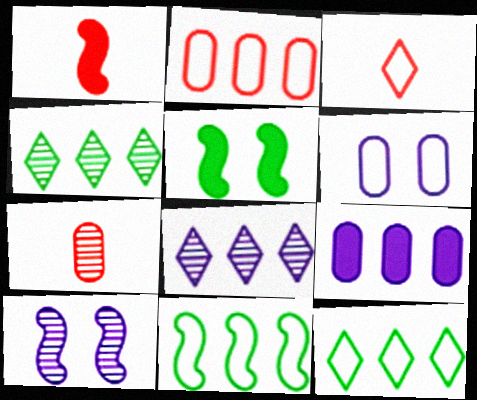[[1, 3, 7], 
[1, 4, 6], 
[1, 10, 11], 
[3, 6, 11], 
[4, 7, 10]]